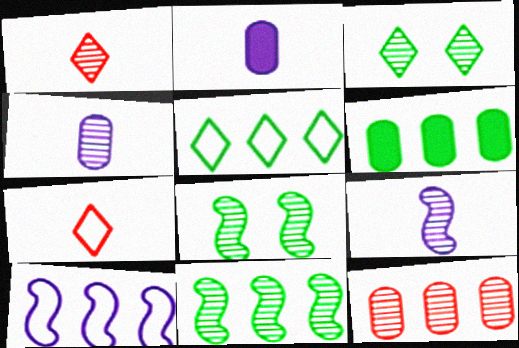[[3, 9, 12], 
[5, 6, 11]]